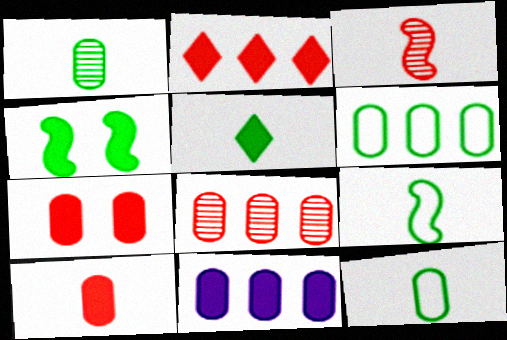[[1, 5, 9], 
[6, 8, 11]]